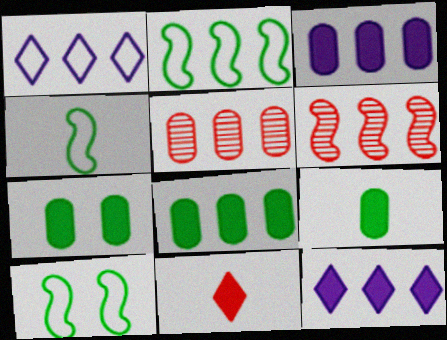[[1, 6, 8], 
[2, 4, 10], 
[2, 5, 12], 
[7, 8, 9]]